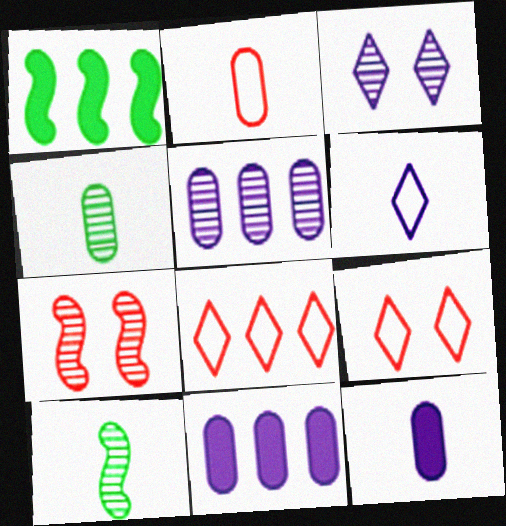[[1, 2, 3], 
[1, 5, 8], 
[2, 4, 12], 
[9, 10, 11]]